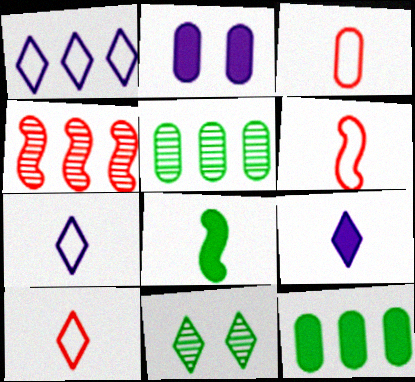[[1, 4, 12], 
[2, 3, 5], 
[3, 6, 10]]